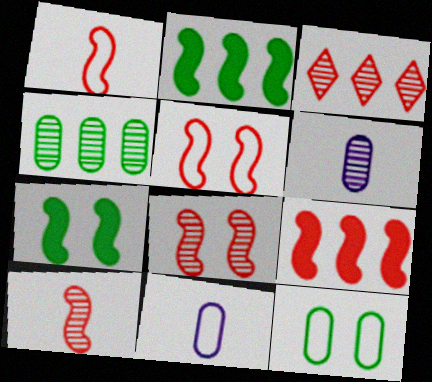[[1, 8, 9], 
[3, 7, 11], 
[5, 9, 10]]